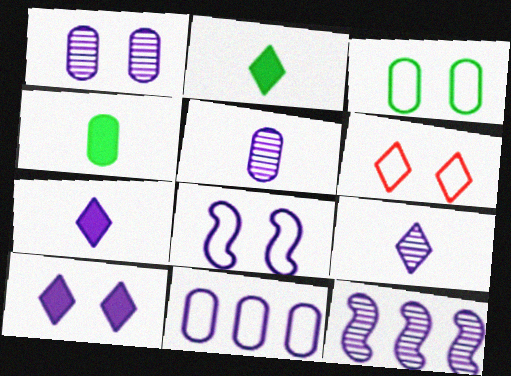[[1, 8, 10], 
[1, 9, 12], 
[3, 6, 8], 
[4, 6, 12]]